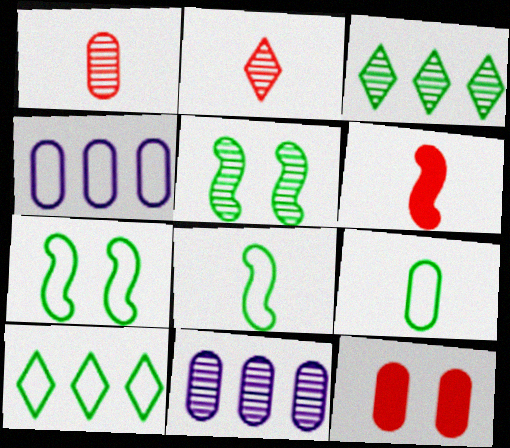[[2, 5, 11], 
[7, 9, 10], 
[9, 11, 12]]